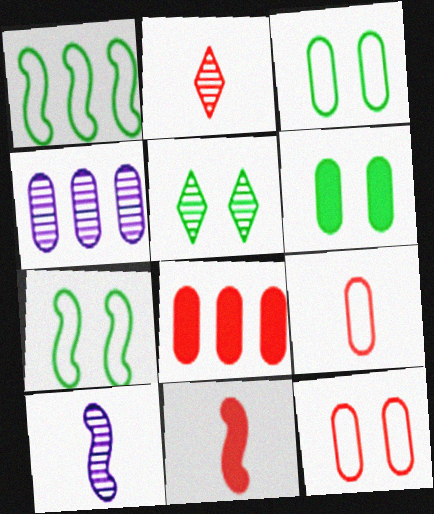[[2, 9, 11], 
[4, 6, 9], 
[5, 6, 7]]